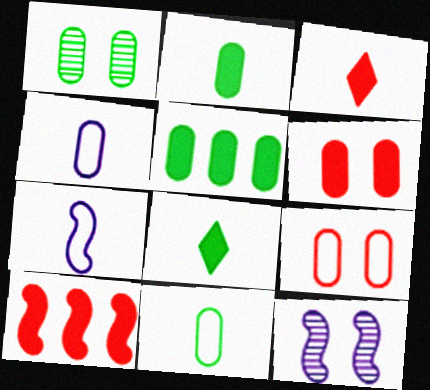[[1, 5, 11], 
[3, 6, 10]]